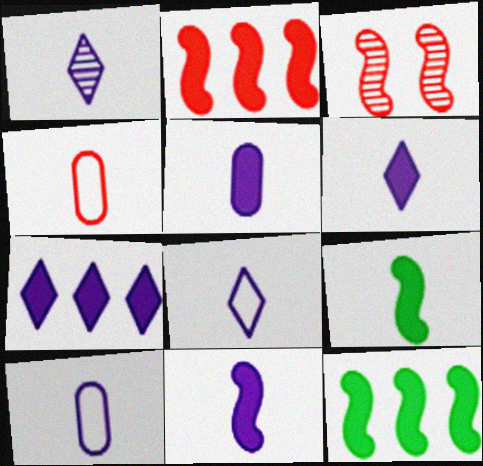[[1, 4, 9], 
[1, 6, 8], 
[1, 10, 11], 
[5, 6, 11]]